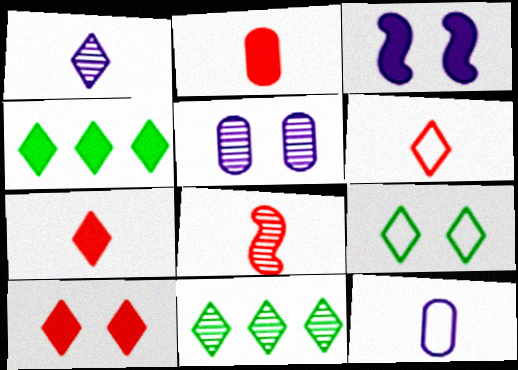[[2, 3, 4], 
[2, 6, 8], 
[5, 8, 11]]